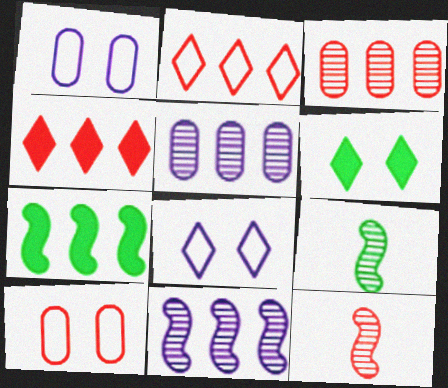[[1, 4, 9], 
[2, 5, 7], 
[4, 10, 12]]